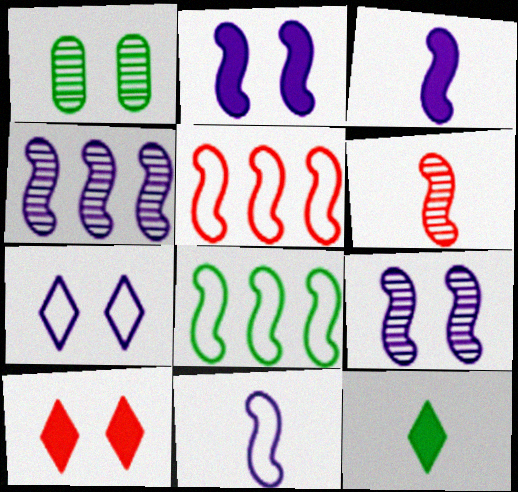[[1, 8, 12], 
[2, 4, 11], 
[2, 6, 8]]